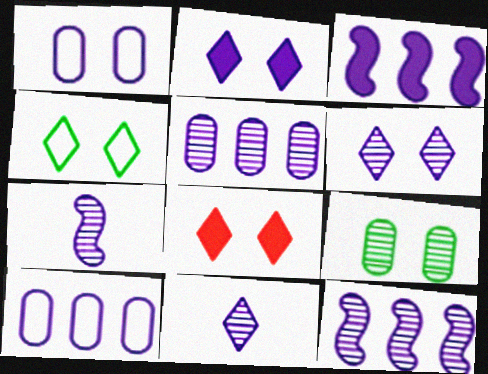[[1, 3, 11], 
[2, 7, 10], 
[4, 6, 8], 
[5, 6, 7]]